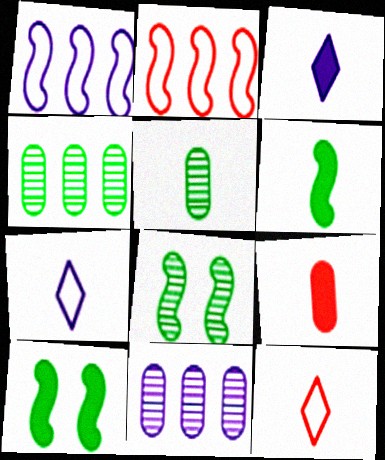[[3, 6, 9], 
[10, 11, 12]]